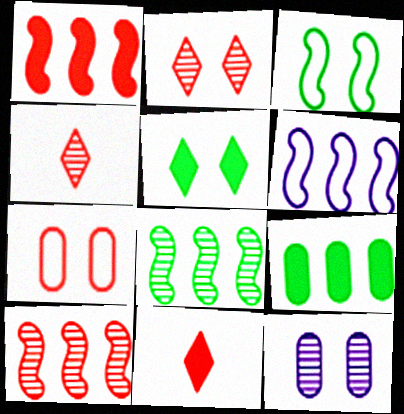[[1, 4, 7], 
[1, 6, 8], 
[4, 8, 12], 
[7, 10, 11]]